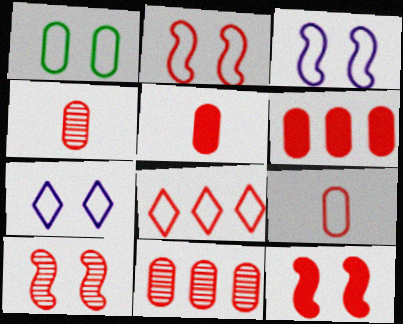[[1, 2, 7], 
[2, 8, 9], 
[2, 10, 12], 
[4, 5, 9], 
[4, 8, 12], 
[5, 8, 10]]